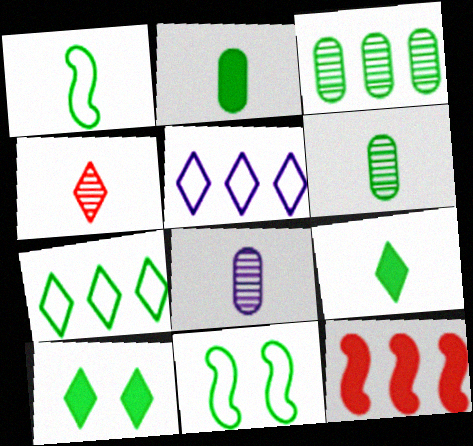[[1, 3, 10], 
[1, 6, 9], 
[3, 5, 12], 
[3, 9, 11], 
[4, 5, 10]]